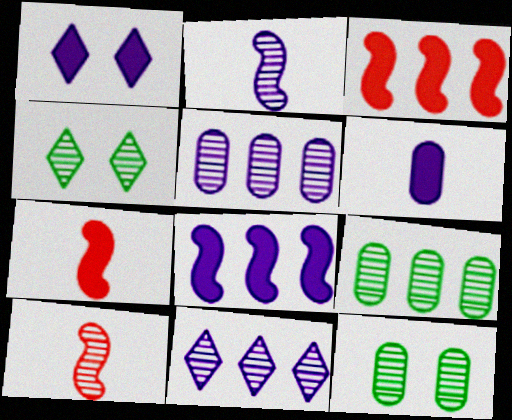[[1, 6, 8], 
[4, 5, 10], 
[10, 11, 12]]